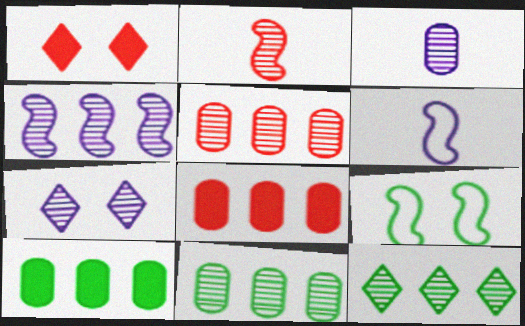[[1, 6, 11], 
[2, 7, 11], 
[3, 4, 7], 
[4, 5, 12]]